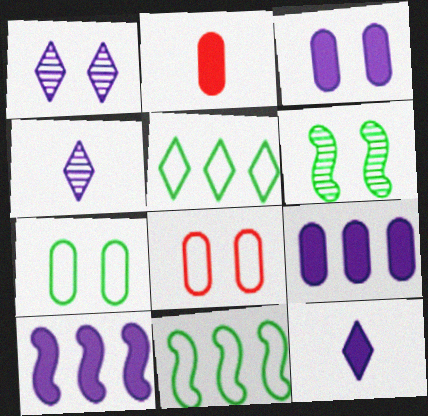[[1, 2, 11], 
[3, 10, 12]]